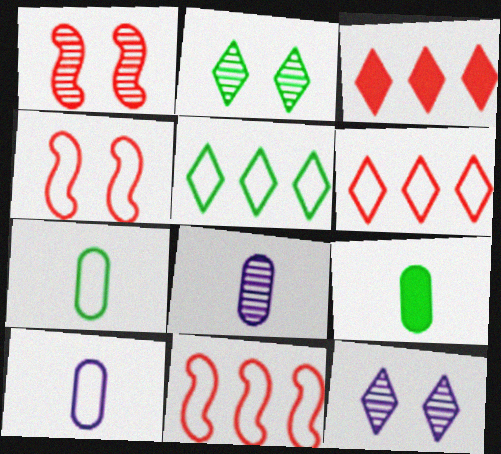[[4, 5, 10], 
[9, 11, 12]]